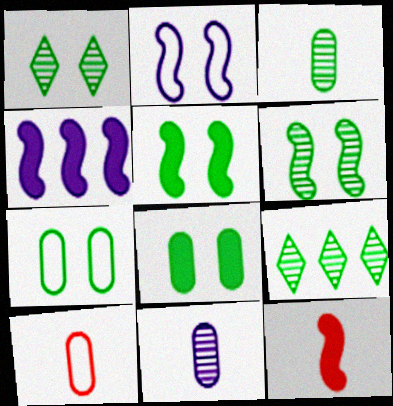[[1, 4, 10], 
[1, 5, 7], 
[3, 6, 9], 
[4, 5, 12]]